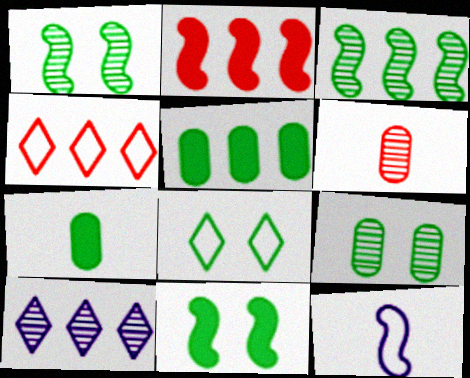[[1, 2, 12], 
[1, 6, 10], 
[3, 7, 8], 
[8, 9, 11]]